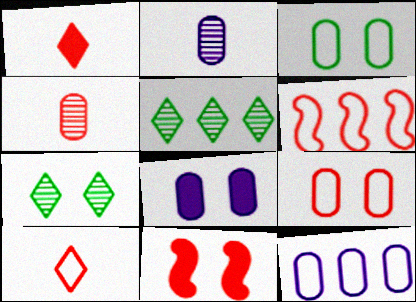[[2, 8, 12], 
[6, 9, 10]]